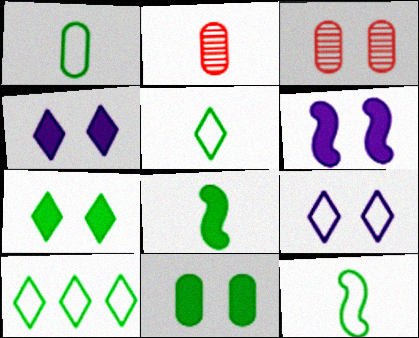[[1, 5, 12], 
[2, 6, 10]]